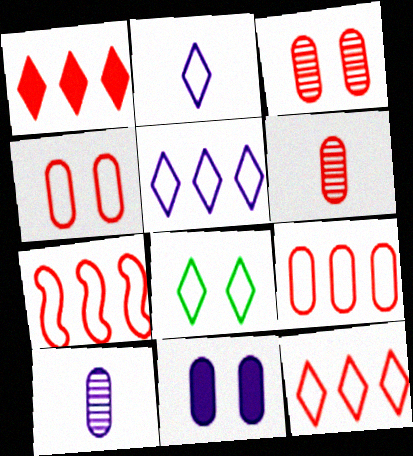[[2, 8, 12], 
[7, 9, 12]]